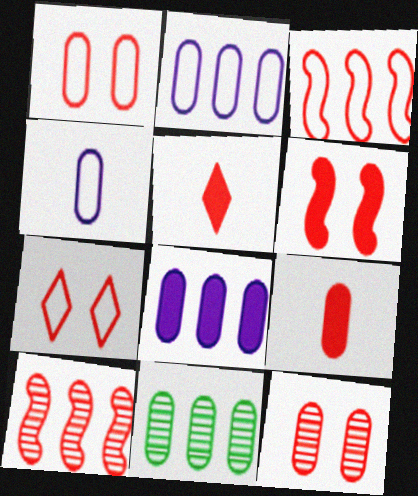[[1, 5, 10], 
[3, 5, 12], 
[6, 7, 12], 
[7, 9, 10]]